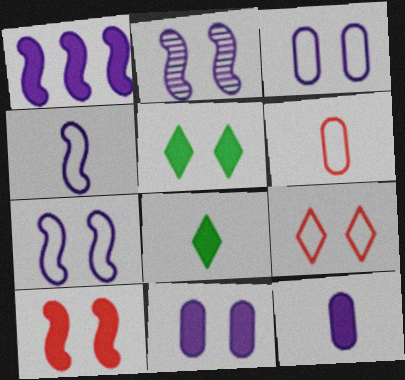[[1, 2, 4], 
[5, 10, 11]]